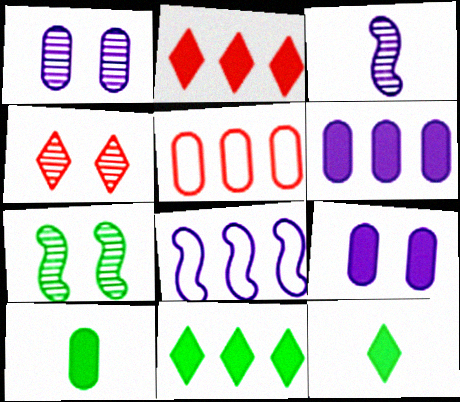[[1, 4, 7], 
[1, 5, 10], 
[4, 8, 10]]